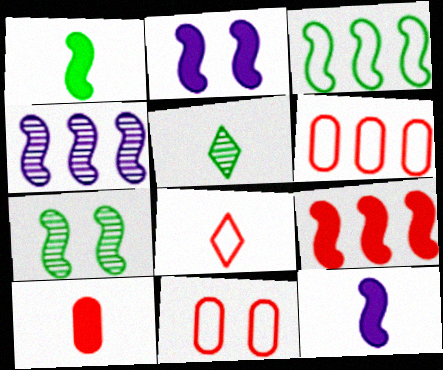[[1, 2, 9], 
[1, 3, 7], 
[2, 5, 6], 
[3, 4, 9]]